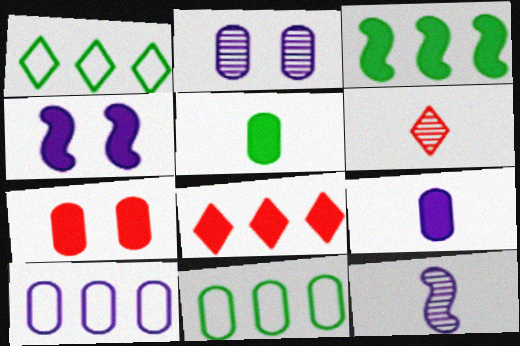[[1, 7, 12], 
[2, 9, 10], 
[4, 5, 8], 
[4, 6, 11]]